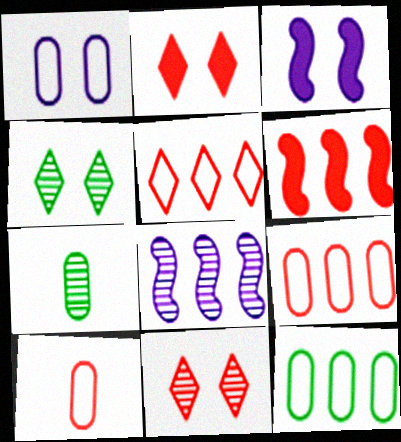[[1, 10, 12], 
[3, 5, 7], 
[6, 10, 11], 
[7, 8, 11]]